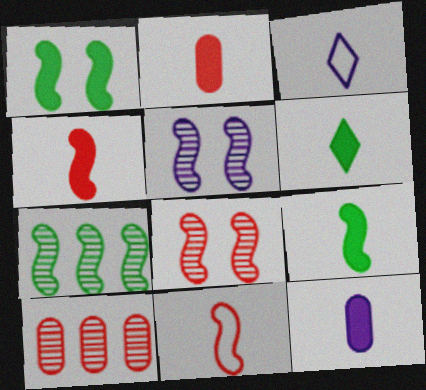[[1, 3, 10], 
[4, 6, 12]]